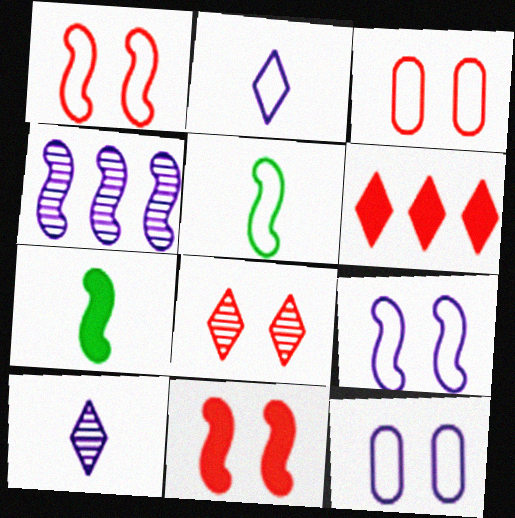[[1, 4, 7], 
[3, 8, 11], 
[4, 5, 11]]